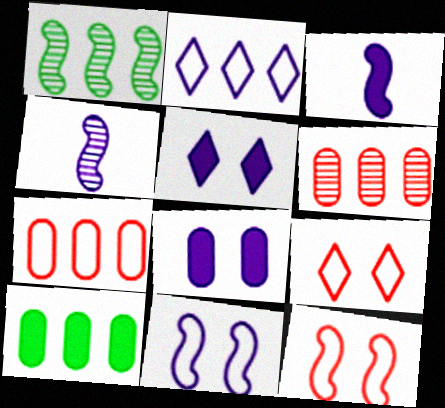[[1, 3, 12], 
[2, 4, 8], 
[4, 9, 10]]